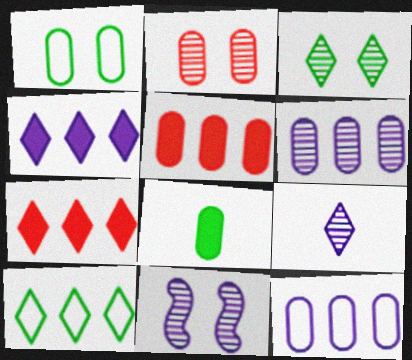[[2, 3, 11], 
[2, 8, 12], 
[6, 9, 11]]